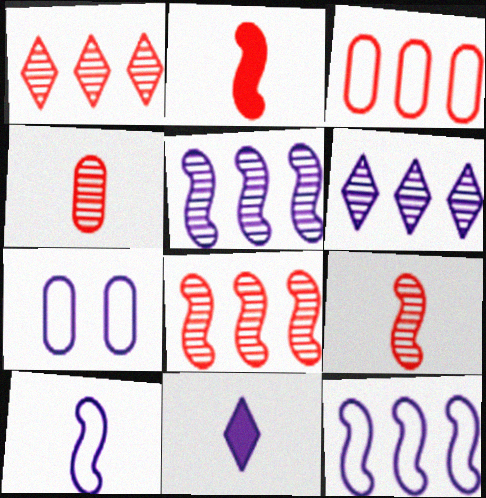[[5, 7, 11]]